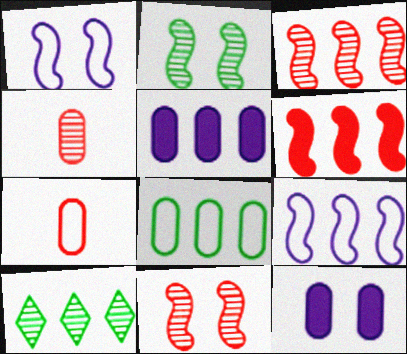[[4, 8, 12]]